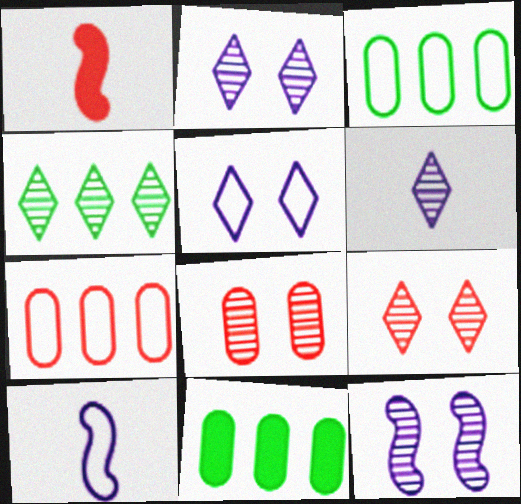[[1, 2, 3], 
[1, 7, 9], 
[4, 6, 9], 
[9, 10, 11]]